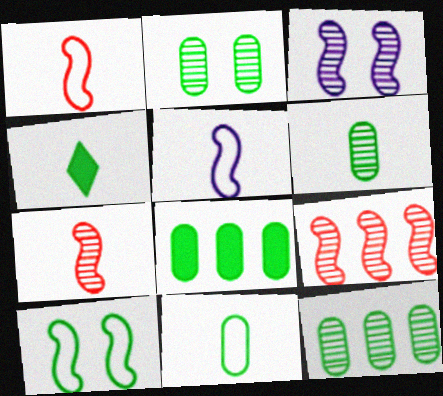[[2, 6, 12], 
[2, 8, 11], 
[4, 10, 12]]